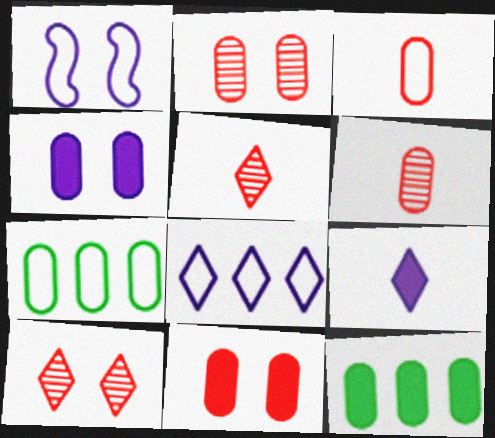[[1, 5, 12], 
[4, 6, 7]]